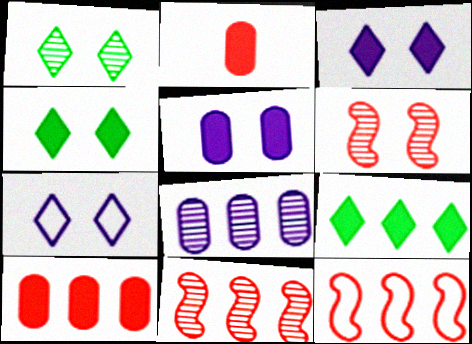[[8, 9, 12]]